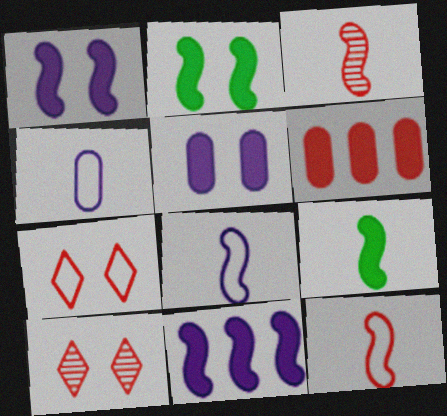[[3, 6, 7], 
[3, 8, 9], 
[6, 10, 12]]